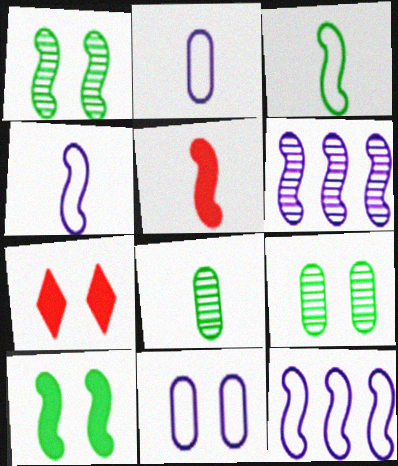[[1, 5, 12], 
[1, 7, 11], 
[7, 8, 12]]